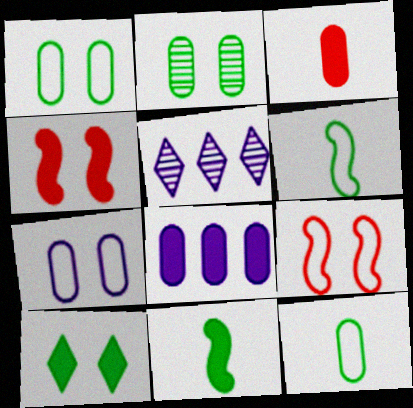[[4, 5, 12]]